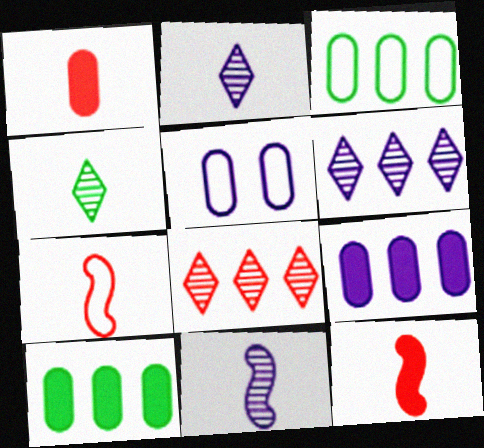[]